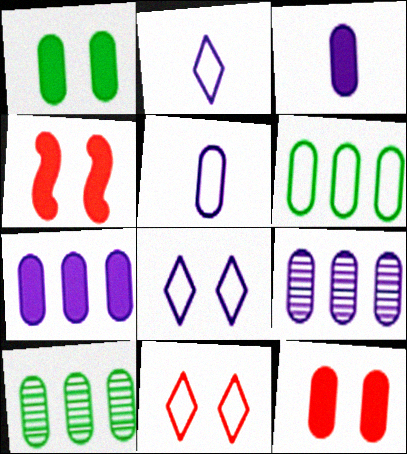[[2, 4, 10], 
[5, 10, 12]]